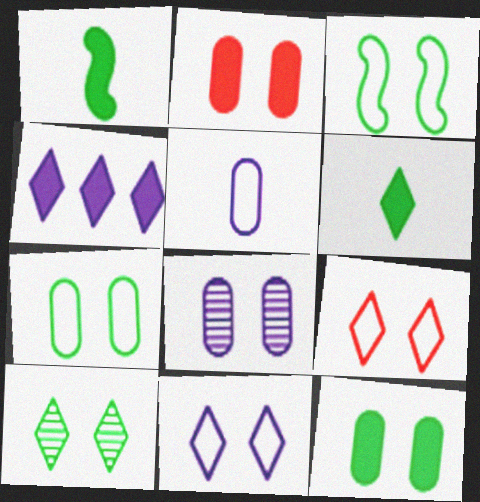[[1, 2, 4], 
[2, 7, 8], 
[3, 10, 12]]